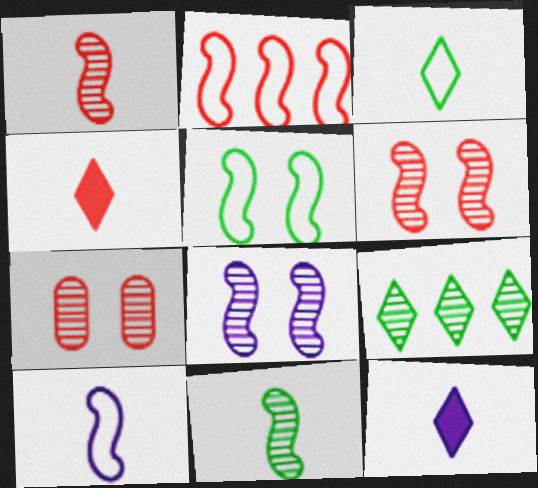[[2, 4, 7], 
[2, 5, 10]]